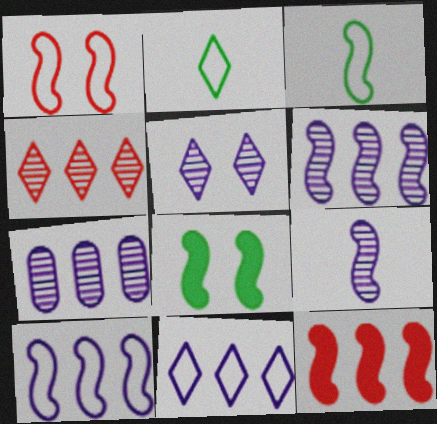[[1, 3, 10], 
[5, 7, 9]]